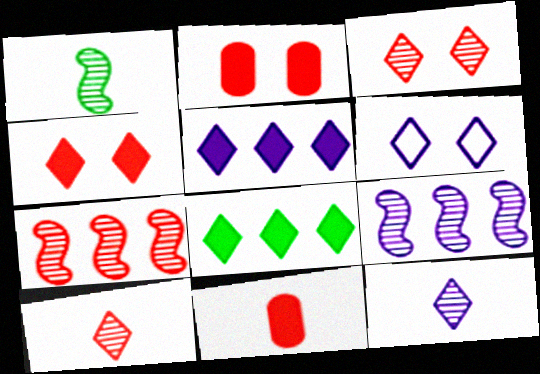[[5, 6, 12], 
[6, 8, 10]]